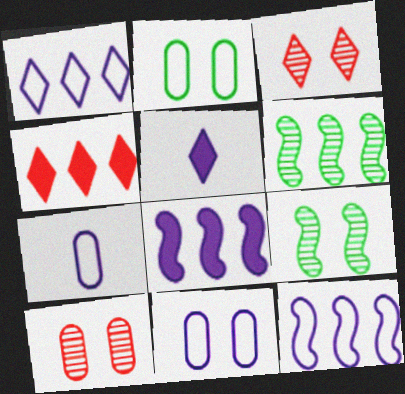[[4, 7, 9]]